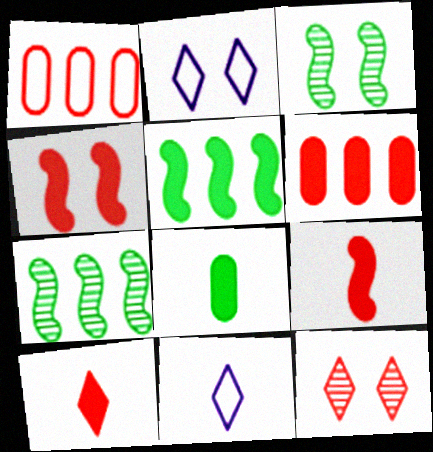[[1, 9, 12], 
[3, 6, 11], 
[4, 6, 10]]